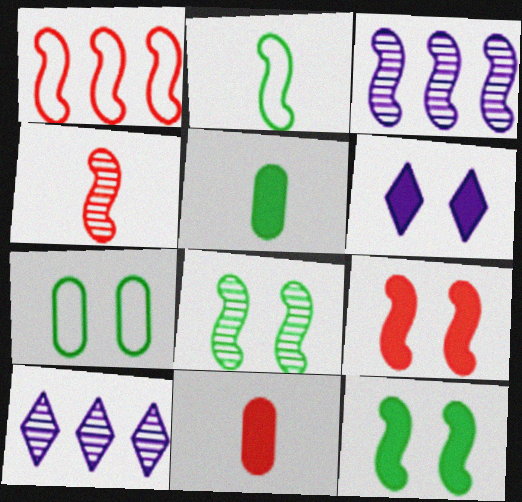[[1, 4, 9], 
[2, 3, 9], 
[3, 4, 8]]